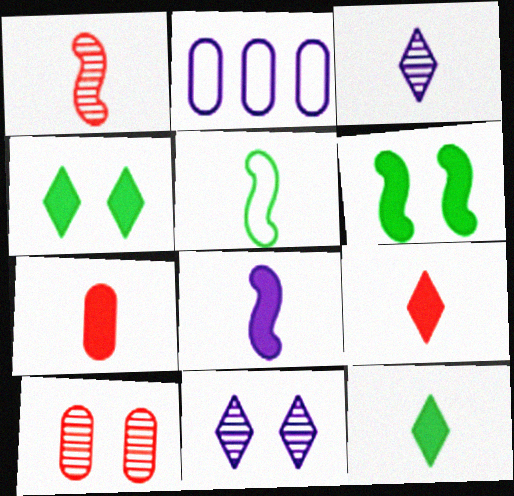[[1, 2, 4], 
[1, 5, 8], 
[2, 8, 11], 
[3, 5, 7], 
[7, 8, 12]]